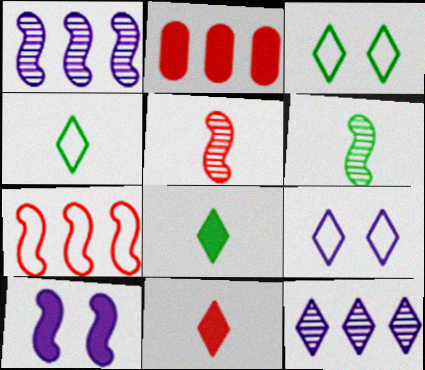[[2, 6, 9], 
[2, 8, 10], 
[3, 11, 12], 
[6, 7, 10]]